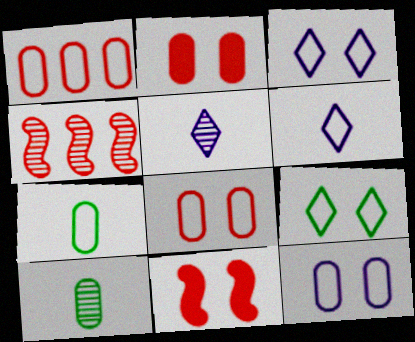[[1, 7, 12]]